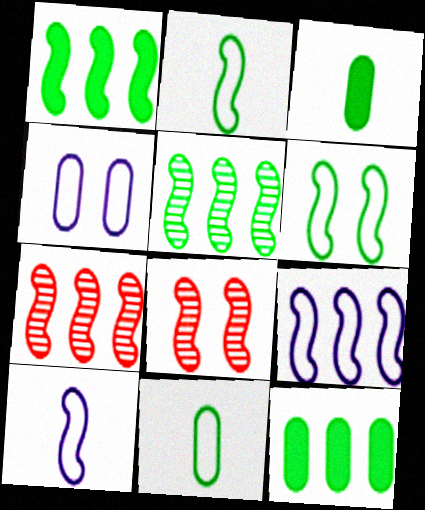[[1, 7, 9], 
[1, 8, 10]]